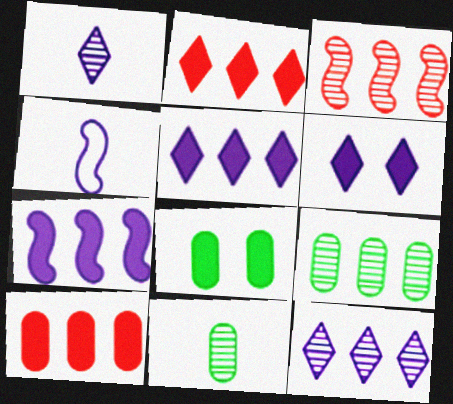[[3, 9, 12]]